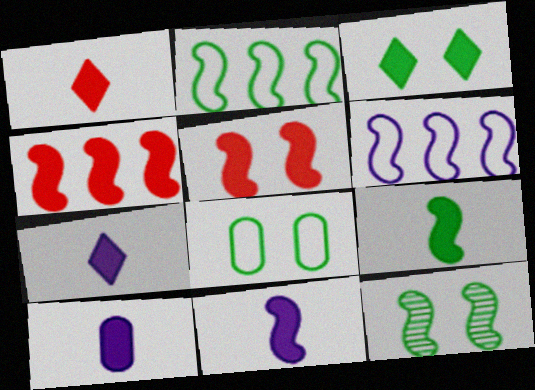[[1, 9, 10], 
[2, 9, 12], 
[3, 4, 10], 
[3, 8, 12], 
[7, 10, 11]]